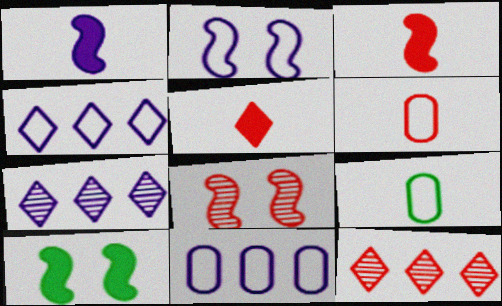[[2, 8, 10], 
[6, 7, 10]]